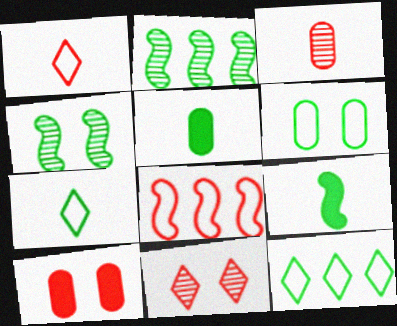[[4, 5, 12]]